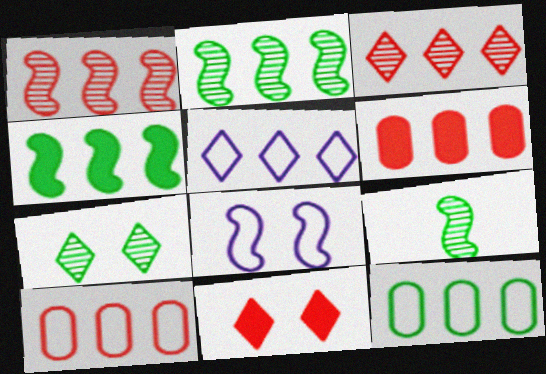[[2, 5, 6]]